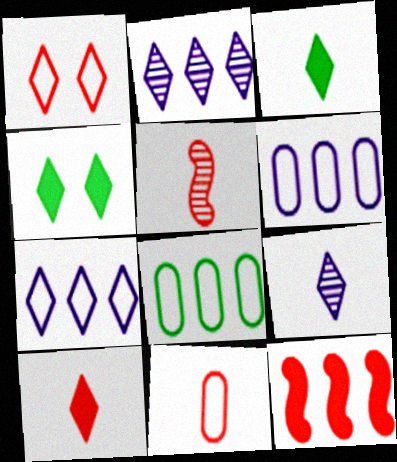[[1, 2, 3], 
[2, 8, 12], 
[4, 5, 6], 
[5, 10, 11]]